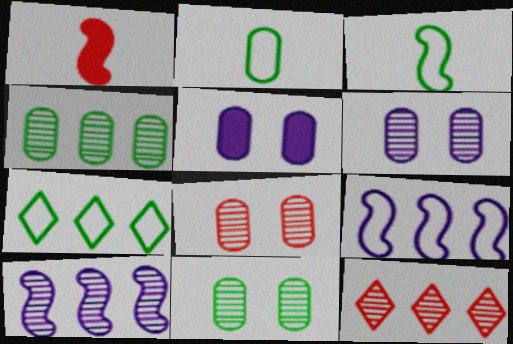[[1, 6, 7], 
[3, 5, 12], 
[4, 10, 12], 
[6, 8, 11]]